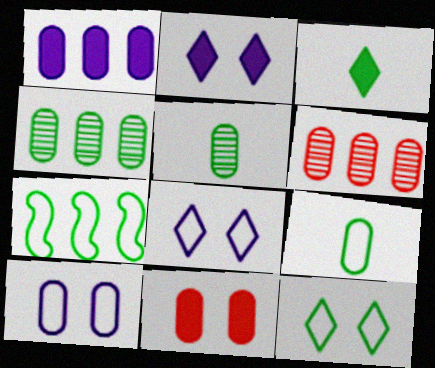[[7, 9, 12]]